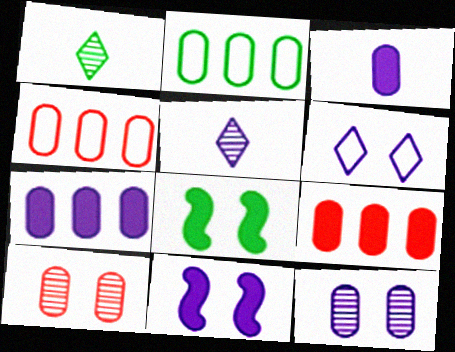[[1, 2, 8], 
[1, 4, 11], 
[2, 3, 10], 
[4, 5, 8], 
[6, 8, 10], 
[6, 11, 12]]